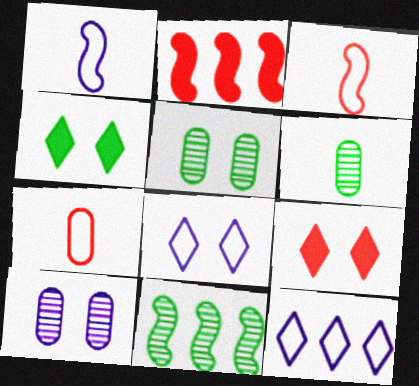[[2, 6, 8]]